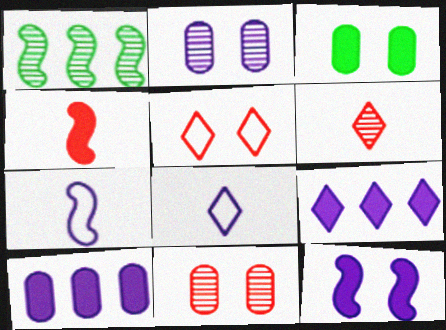[[1, 2, 6], 
[2, 7, 9], 
[3, 4, 9]]